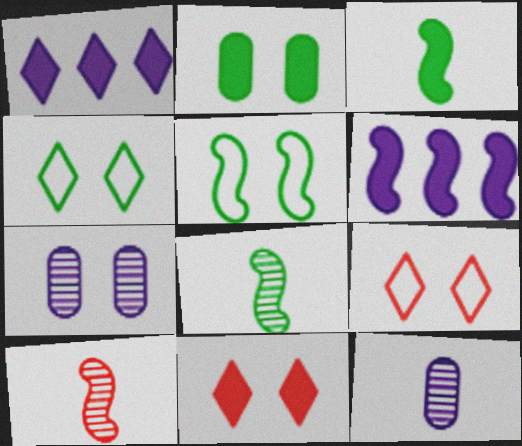[[5, 6, 10], 
[5, 7, 11]]